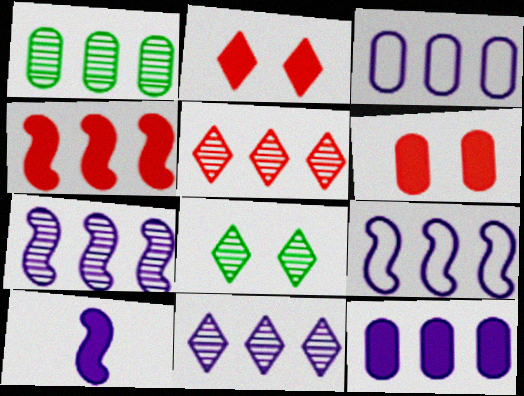[[1, 5, 7], 
[9, 11, 12]]